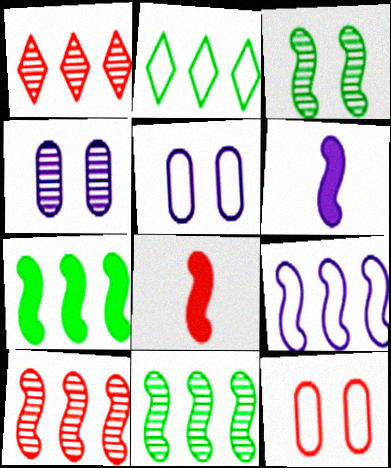[[1, 8, 12], 
[2, 4, 8], 
[3, 8, 9], 
[7, 9, 10]]